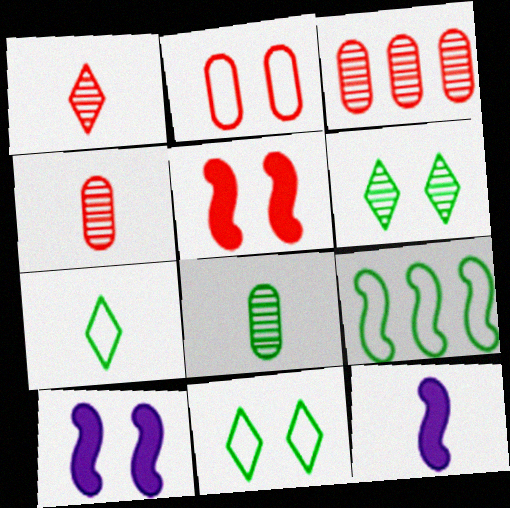[[2, 6, 10], 
[3, 7, 10], 
[3, 11, 12], 
[4, 7, 12]]